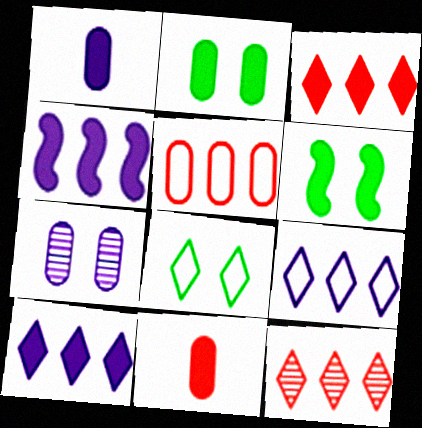[[1, 3, 6], 
[6, 10, 11]]